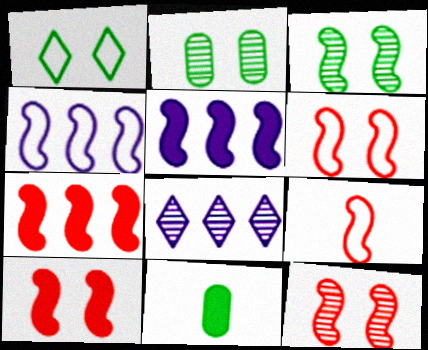[[3, 5, 9], 
[6, 8, 11], 
[6, 10, 12], 
[7, 9, 12]]